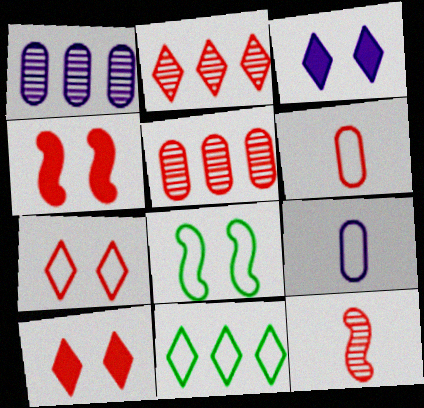[[2, 4, 6]]